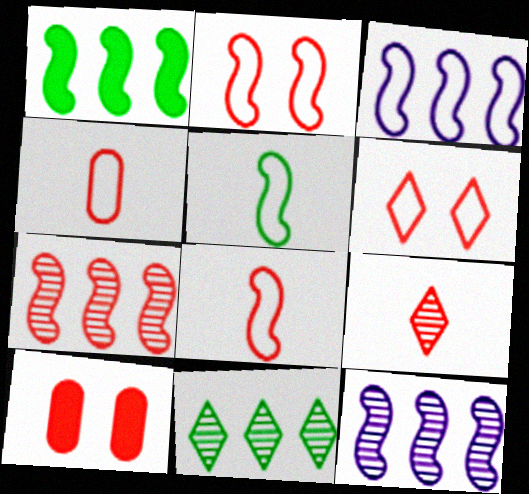[[1, 3, 7], 
[2, 3, 5]]